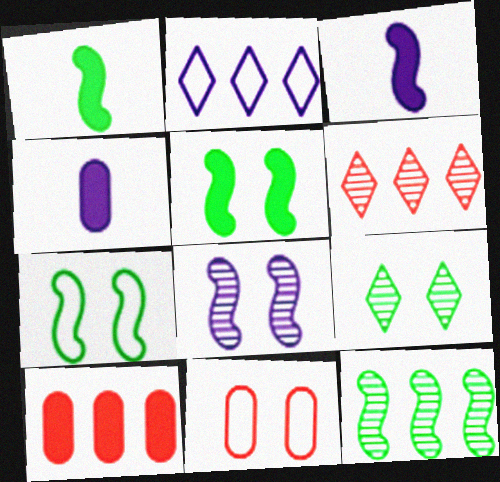[[1, 7, 12], 
[2, 4, 8], 
[2, 10, 12], 
[4, 6, 7]]